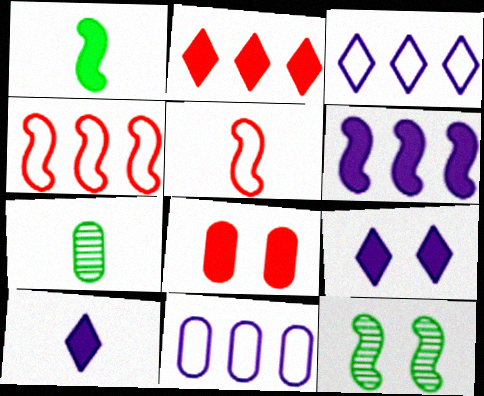[[4, 7, 9], 
[5, 6, 12], 
[5, 7, 10], 
[7, 8, 11]]